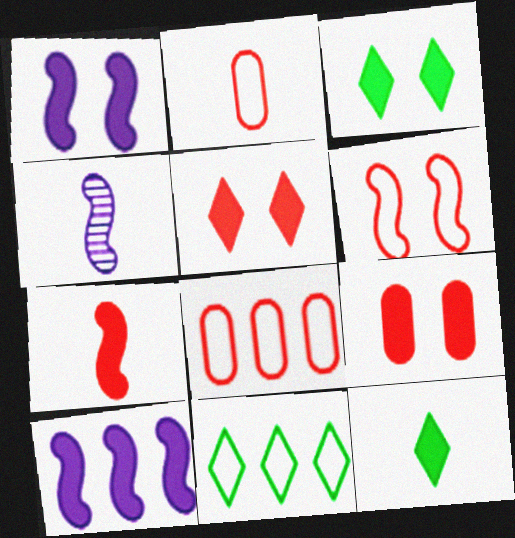[[1, 3, 9], 
[2, 4, 12], 
[3, 4, 8], 
[4, 9, 11], 
[9, 10, 12]]